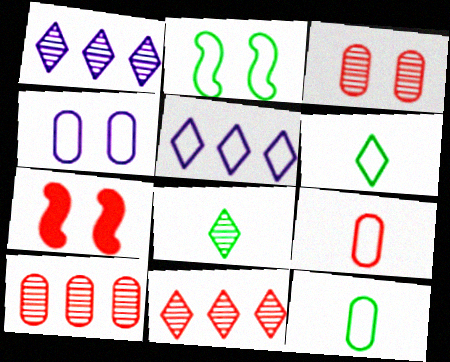[[1, 7, 12], 
[2, 5, 9], 
[7, 9, 11]]